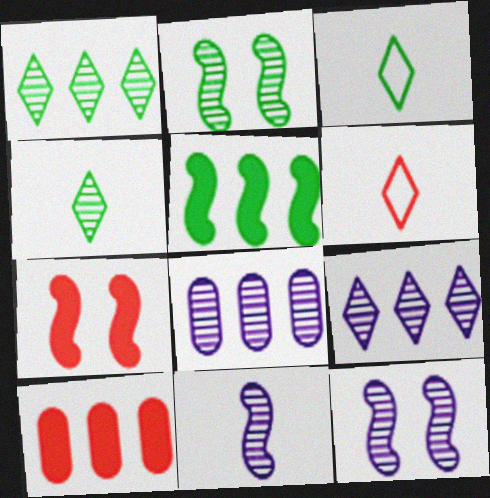[[3, 7, 8], 
[3, 10, 12]]